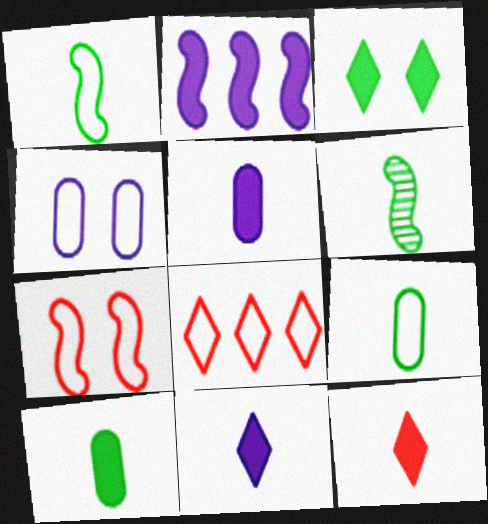[[1, 4, 8], 
[2, 6, 7]]